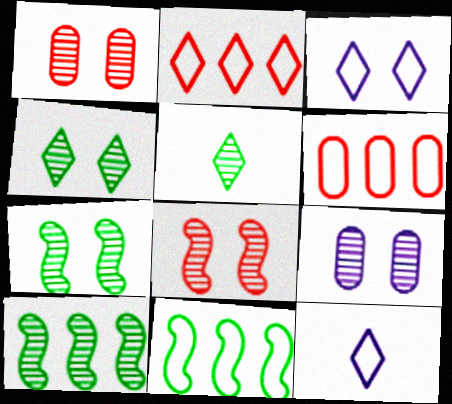[[4, 8, 9]]